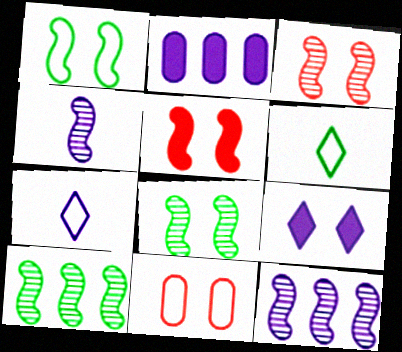[[2, 3, 6], 
[3, 4, 10], 
[8, 9, 11]]